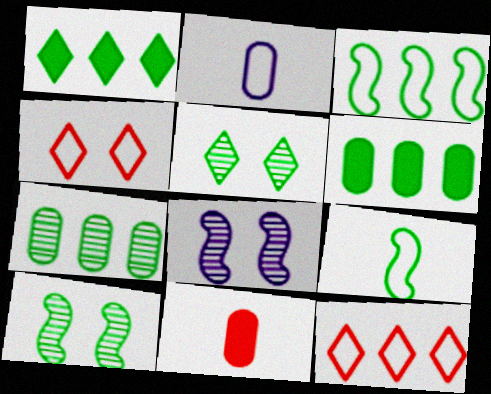[[1, 3, 7], 
[2, 3, 4], 
[5, 6, 9]]